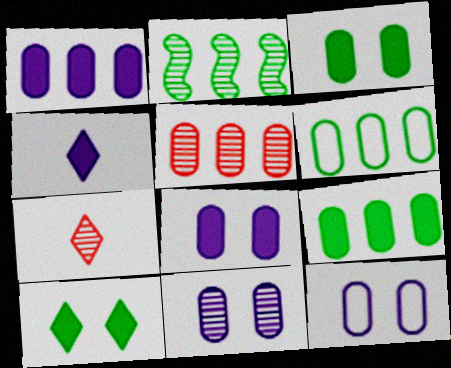[[1, 5, 6], 
[2, 7, 11], 
[8, 11, 12]]